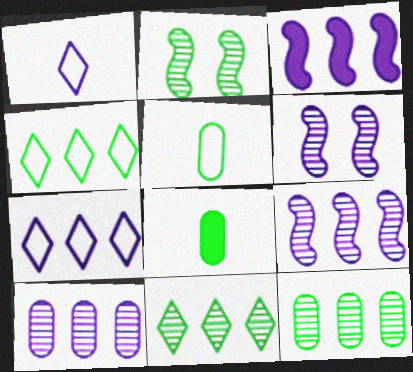[[2, 4, 8], 
[3, 7, 10]]